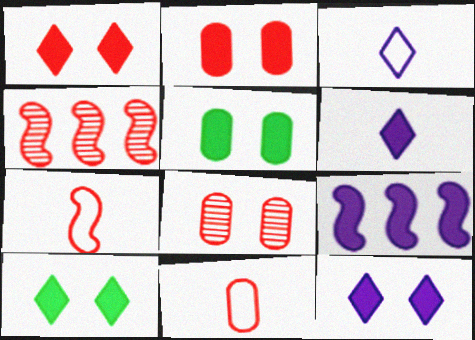[[1, 4, 11], 
[1, 10, 12], 
[3, 4, 5]]